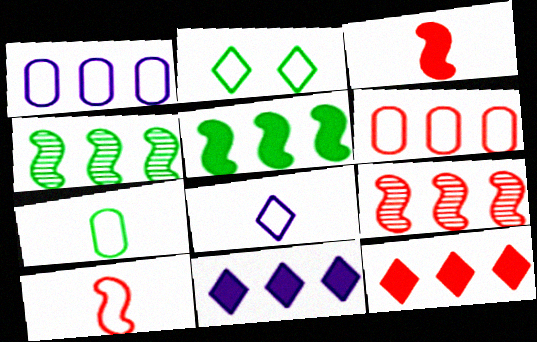[[1, 2, 10], 
[1, 4, 12], 
[4, 6, 11], 
[6, 9, 12], 
[7, 8, 10]]